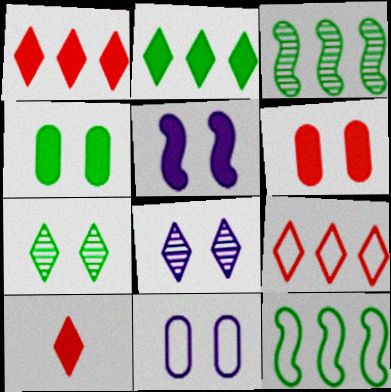[[3, 10, 11], 
[5, 8, 11]]